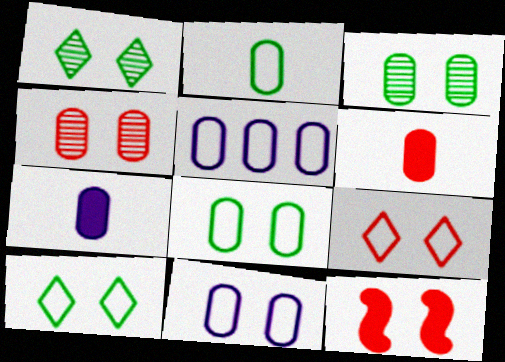[[1, 11, 12], 
[3, 5, 6], 
[4, 9, 12]]